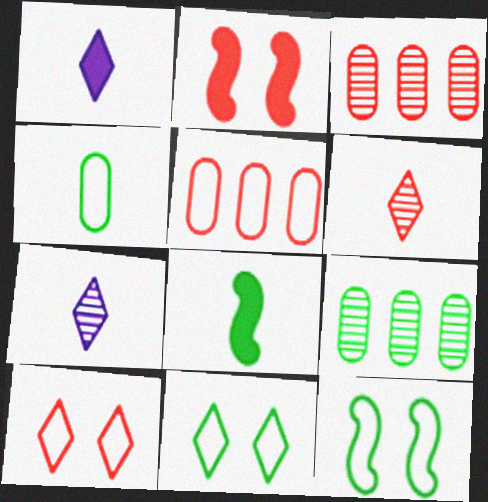[[1, 3, 12], 
[2, 5, 6], 
[8, 9, 11]]